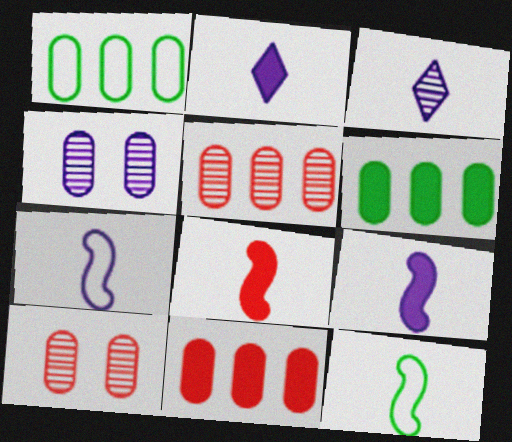[]